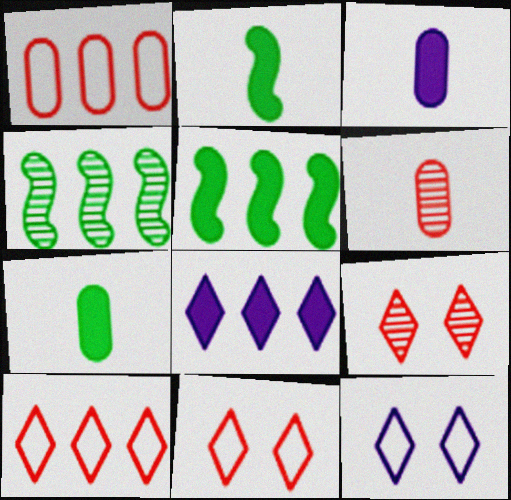[[1, 4, 8], 
[3, 4, 11], 
[5, 6, 12]]